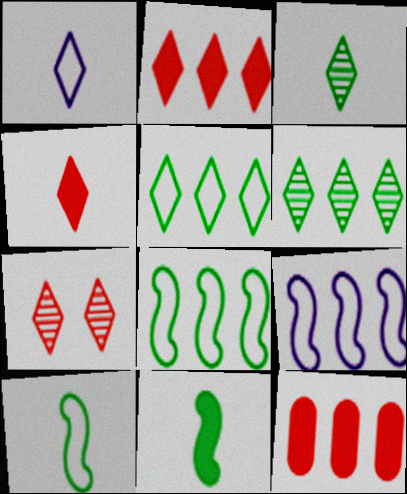[[1, 3, 4], 
[6, 9, 12]]